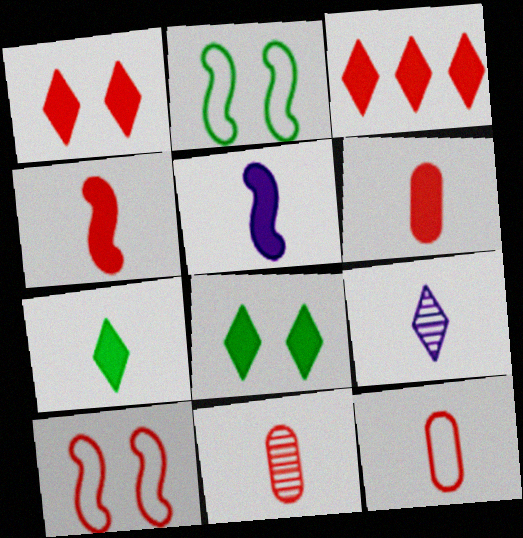[[3, 10, 11], 
[5, 6, 7], 
[6, 11, 12]]